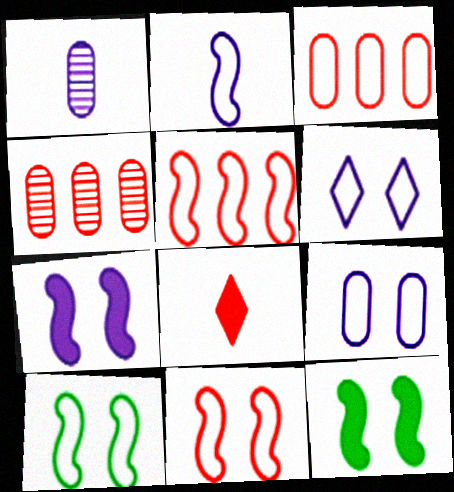[[2, 5, 10], 
[4, 8, 11]]